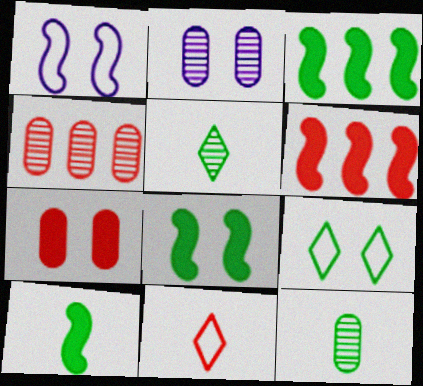[[2, 3, 11], 
[2, 4, 12], 
[3, 8, 10], 
[3, 9, 12]]